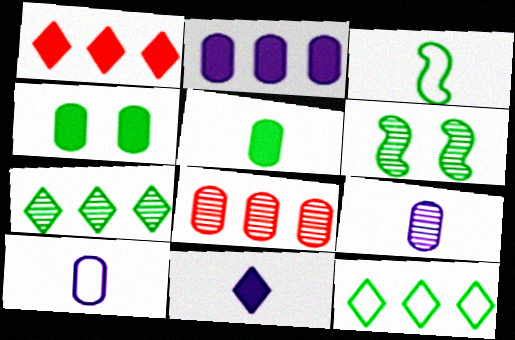[[1, 6, 10], 
[3, 4, 7], 
[4, 8, 10], 
[5, 6, 12]]